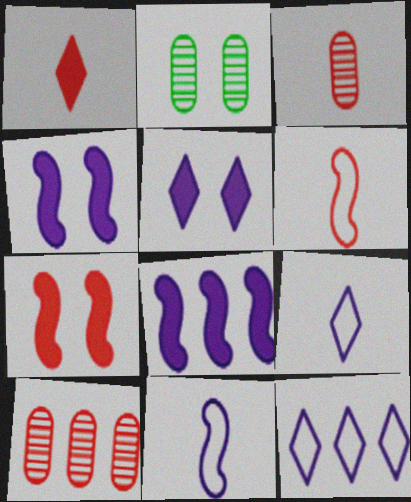[[1, 3, 6]]